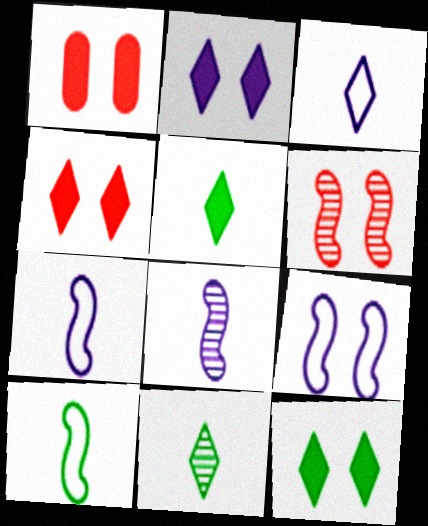[[2, 4, 12]]